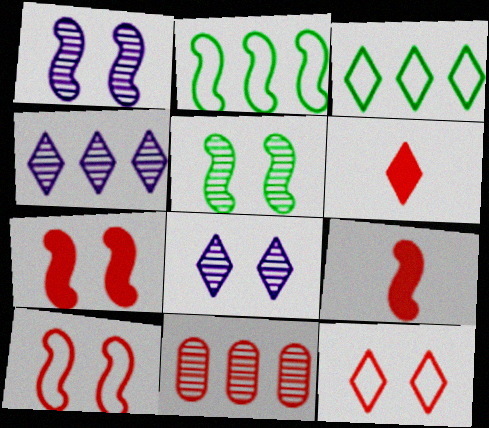[[1, 2, 9], 
[3, 6, 8], 
[6, 10, 11], 
[9, 11, 12]]